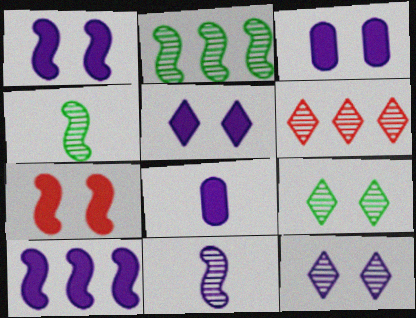[[1, 3, 5], 
[5, 8, 10]]